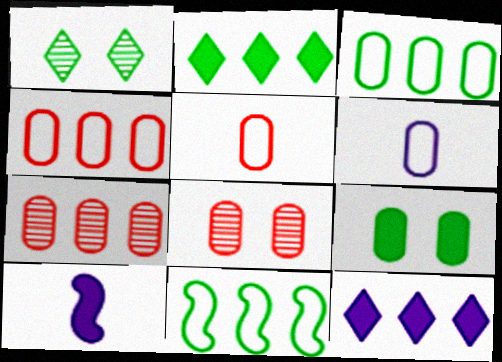[[1, 4, 10], 
[6, 7, 9], 
[7, 11, 12]]